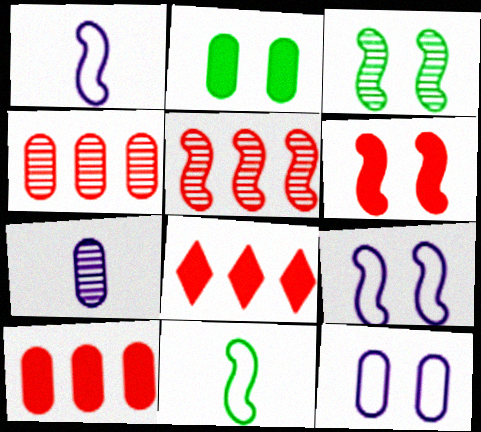[[3, 6, 9]]